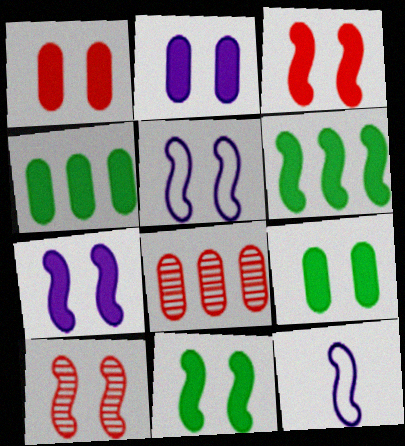[[1, 2, 9], 
[3, 7, 11], 
[5, 10, 11], 
[6, 10, 12]]